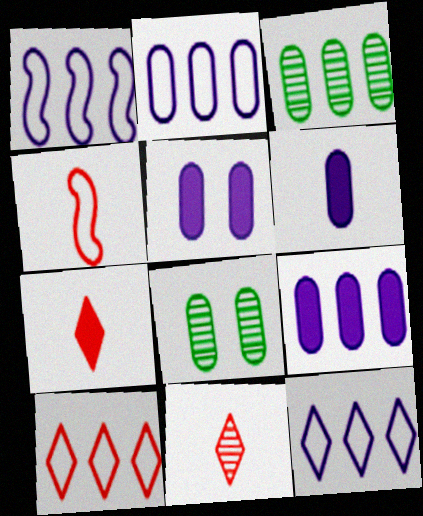[[1, 2, 12], 
[1, 7, 8], 
[5, 6, 9]]